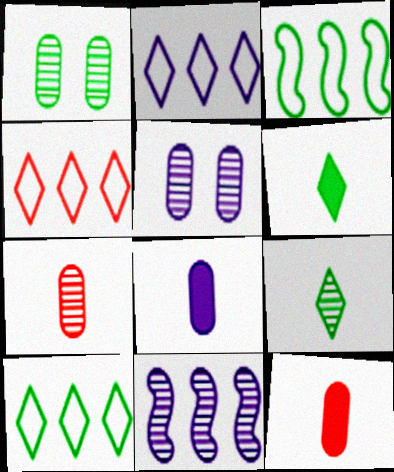[[1, 3, 6], 
[2, 4, 10]]